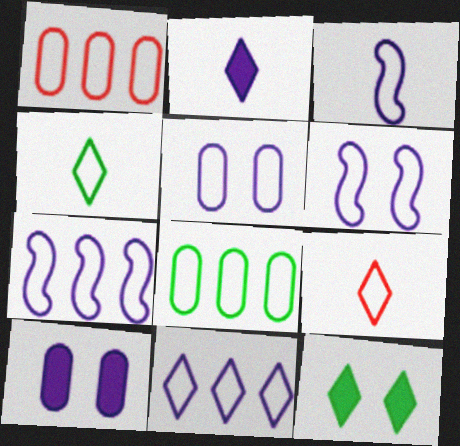[[1, 4, 6], 
[3, 5, 11], 
[3, 6, 7], 
[6, 8, 9]]